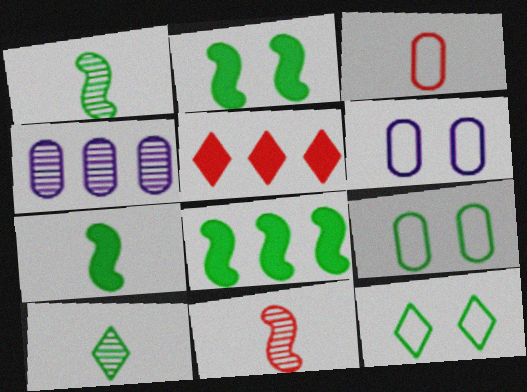[[1, 5, 6], 
[2, 7, 8], 
[8, 9, 10]]